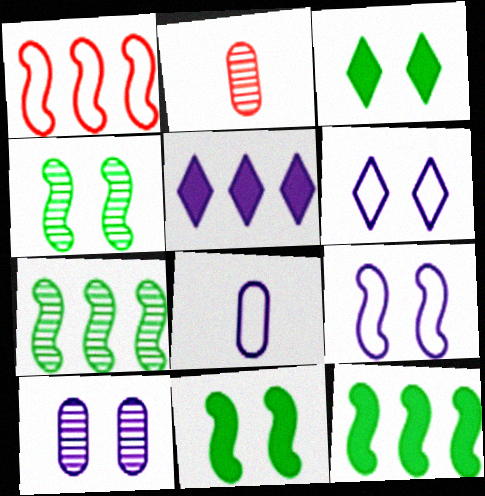[[2, 6, 12]]